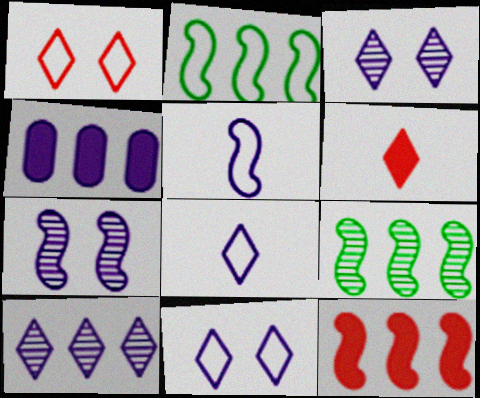[[3, 4, 5], 
[4, 7, 8]]